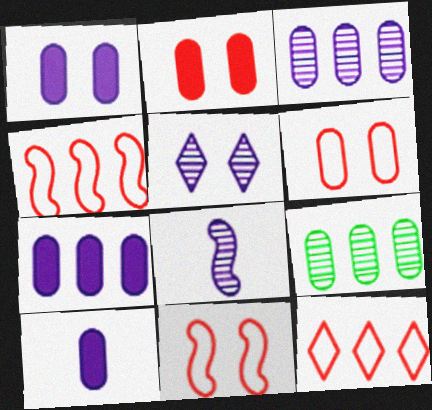[[1, 7, 10], 
[3, 5, 8], 
[6, 9, 10]]